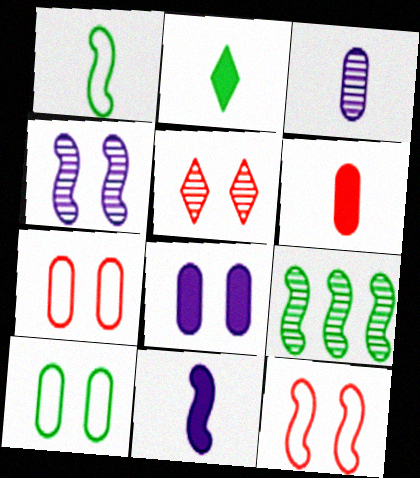[[2, 6, 11], 
[2, 9, 10], 
[3, 5, 9], 
[9, 11, 12]]